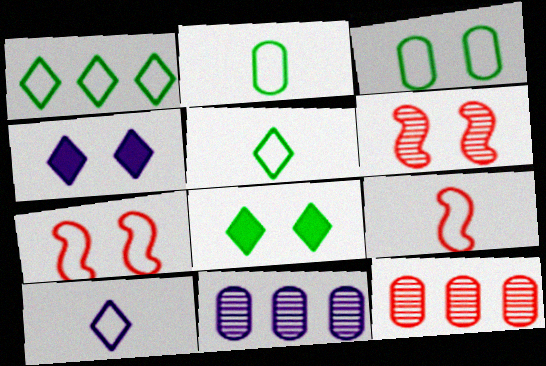[[2, 9, 10], 
[3, 4, 6], 
[8, 9, 11]]